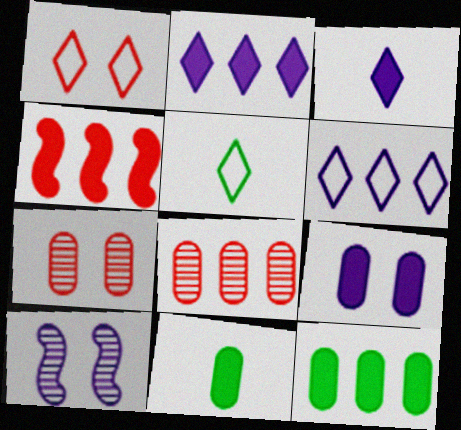[[1, 5, 6], 
[2, 4, 12]]